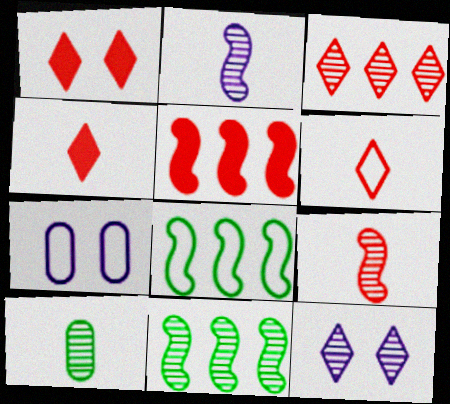[[1, 3, 6], 
[4, 7, 11], 
[6, 7, 8]]